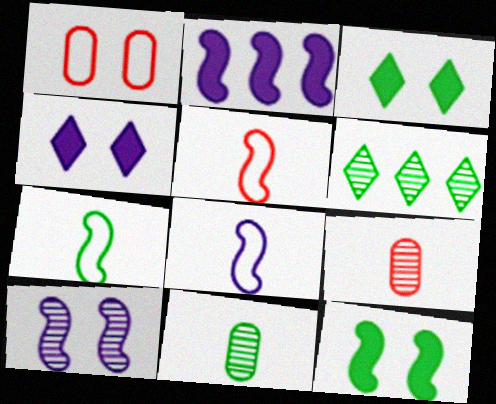[[1, 3, 10], 
[2, 8, 10], 
[5, 7, 8], 
[6, 9, 10]]